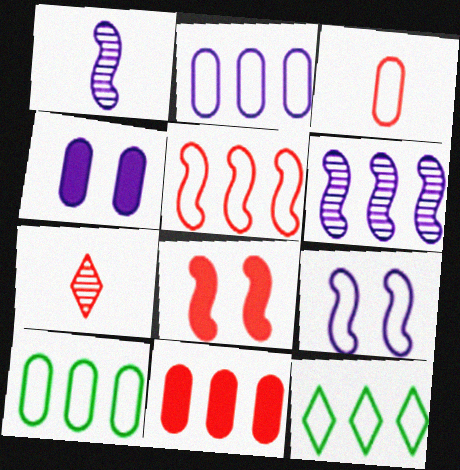[[2, 5, 12], 
[3, 9, 12], 
[6, 11, 12]]